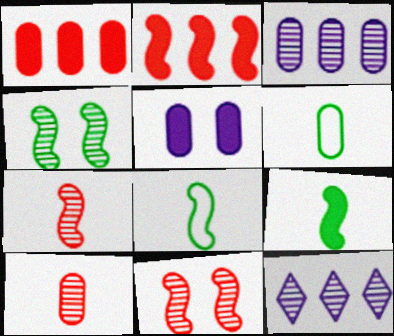[[4, 10, 12]]